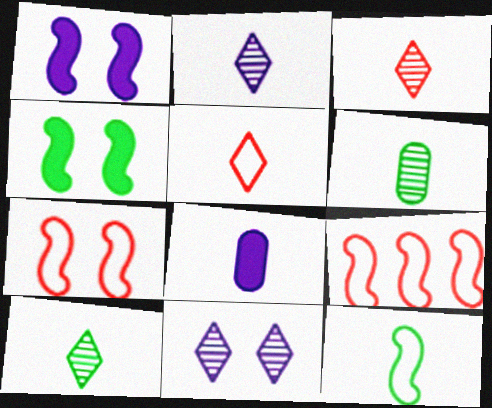[[2, 3, 10], 
[3, 8, 12]]